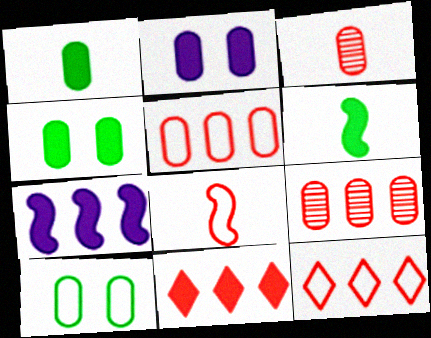[[2, 6, 11]]